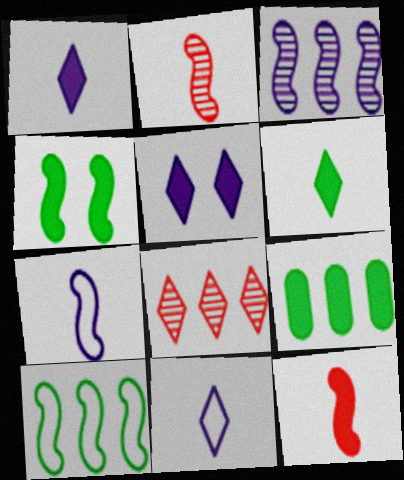[[4, 6, 9], 
[5, 9, 12]]